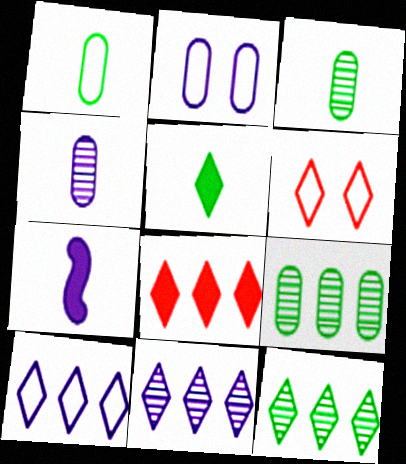[[2, 7, 11], 
[5, 6, 11], 
[6, 7, 9], 
[8, 10, 12]]